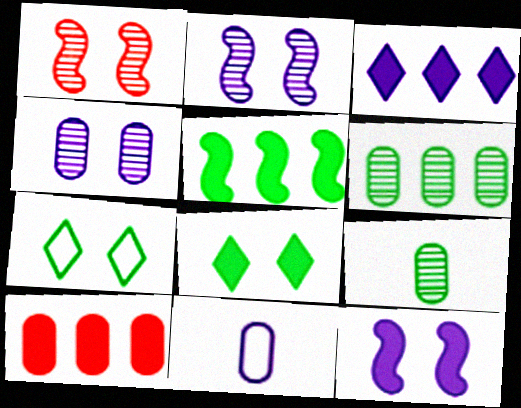[[2, 3, 11], 
[3, 5, 10], 
[5, 7, 9]]